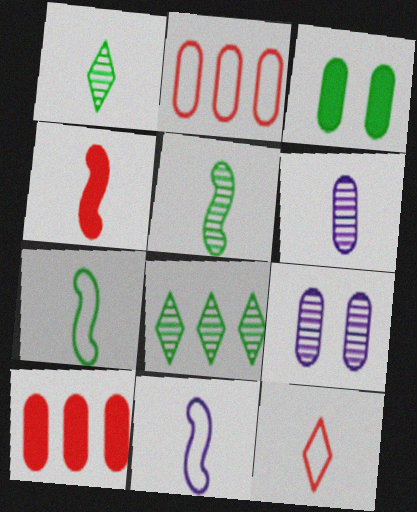[[2, 3, 6], 
[3, 7, 8], 
[4, 5, 11]]